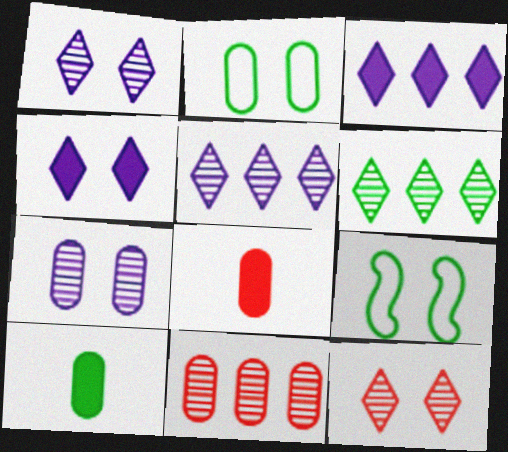[[5, 8, 9], 
[6, 9, 10]]